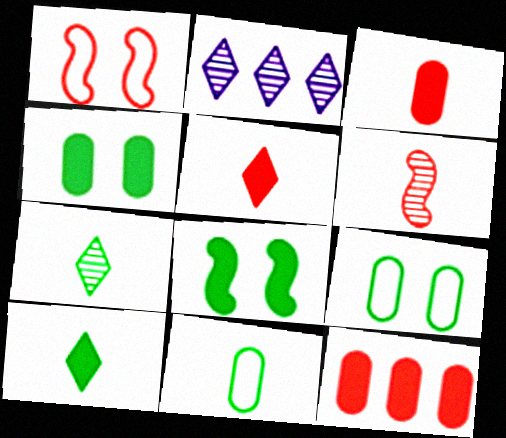[]